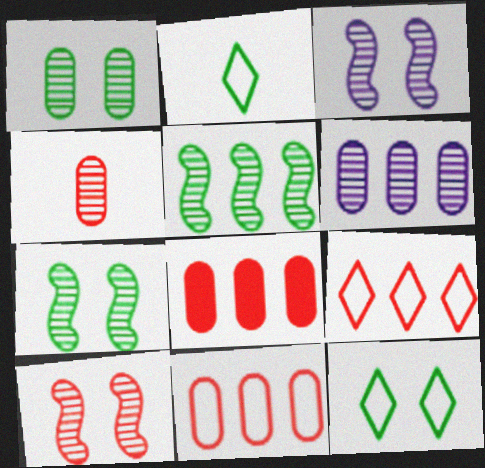[[1, 4, 6], 
[2, 3, 8], 
[3, 7, 10]]